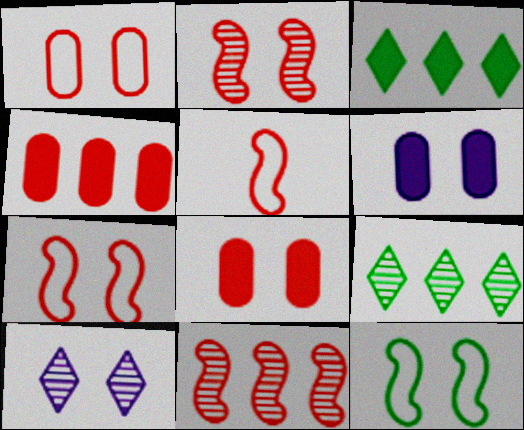[[5, 6, 9], 
[8, 10, 12]]